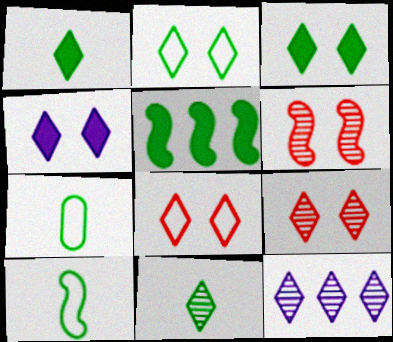[[1, 8, 12], 
[2, 4, 9], 
[9, 11, 12]]